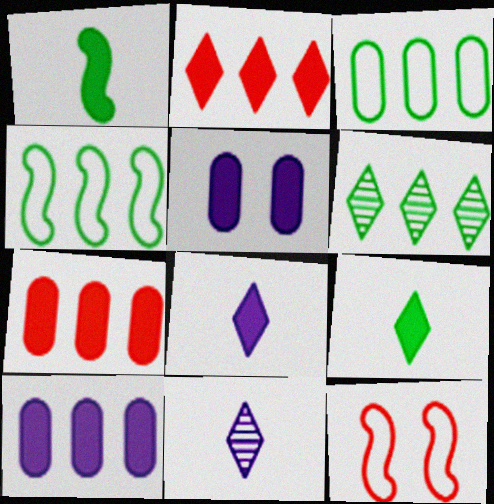[[1, 2, 5]]